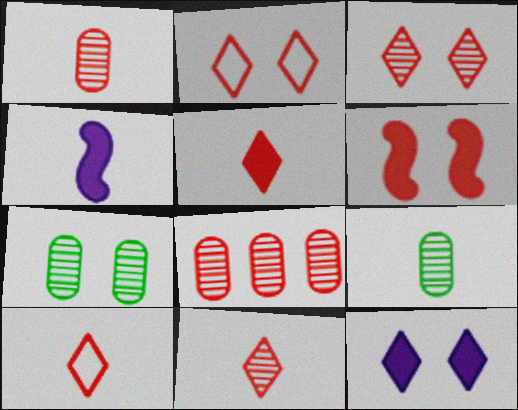[[4, 9, 10], 
[5, 10, 11], 
[6, 8, 10]]